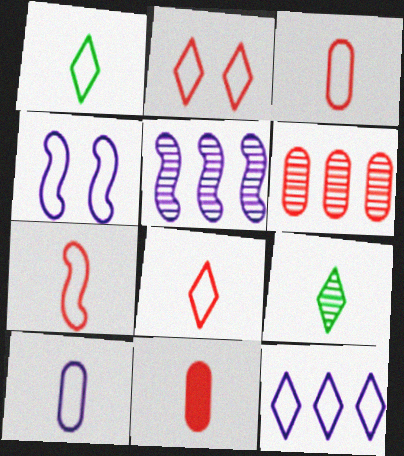[[1, 2, 12], 
[1, 7, 10], 
[3, 7, 8], 
[4, 10, 12]]